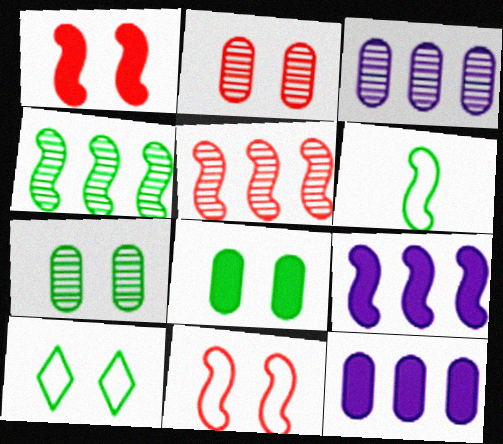[]